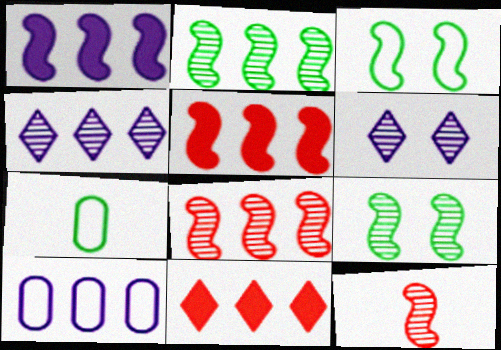[[1, 3, 12], 
[1, 4, 10], 
[2, 10, 11], 
[5, 6, 7]]